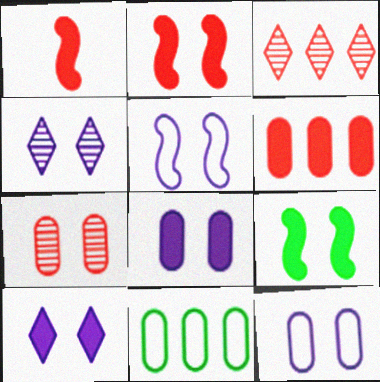[[1, 4, 11], 
[4, 5, 8]]